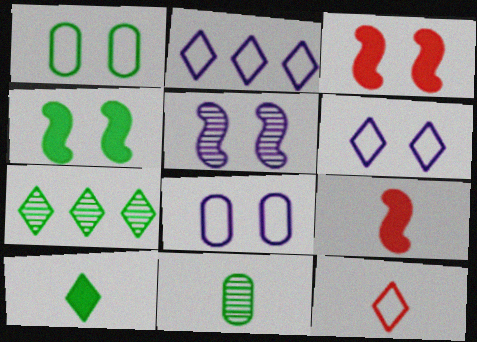[[2, 3, 11], 
[7, 8, 9]]